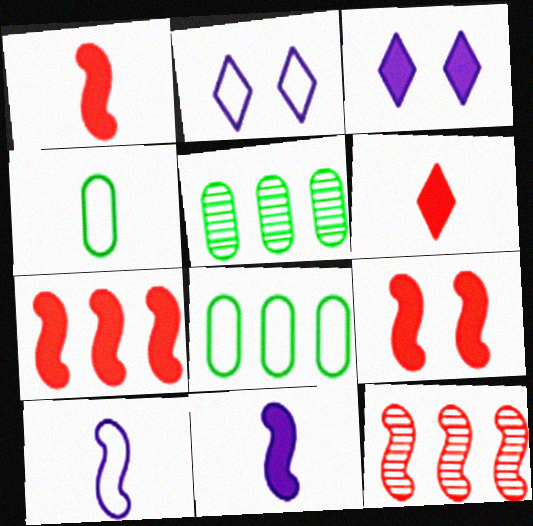[[1, 2, 5], 
[1, 7, 9], 
[3, 4, 12]]